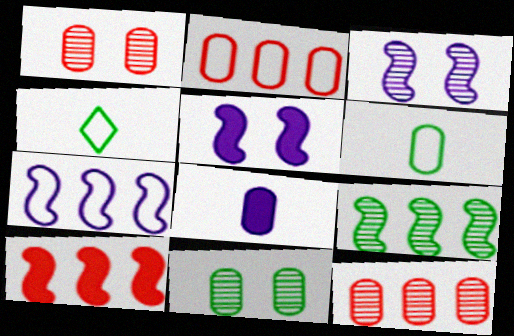[[2, 8, 11], 
[4, 5, 12], 
[7, 9, 10]]